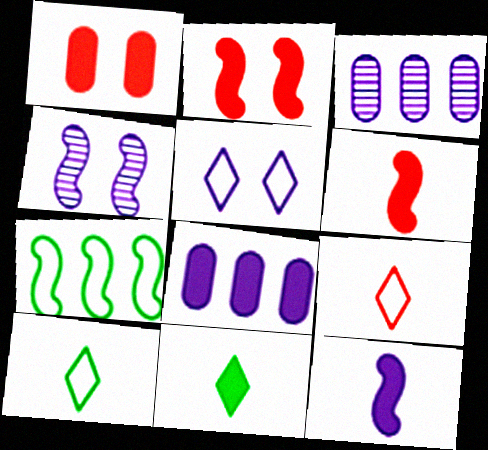[[2, 3, 10], 
[2, 8, 11], 
[3, 5, 12], 
[4, 6, 7]]